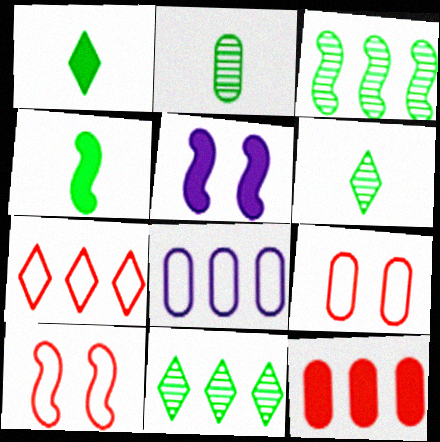[[1, 5, 12], 
[2, 5, 7]]